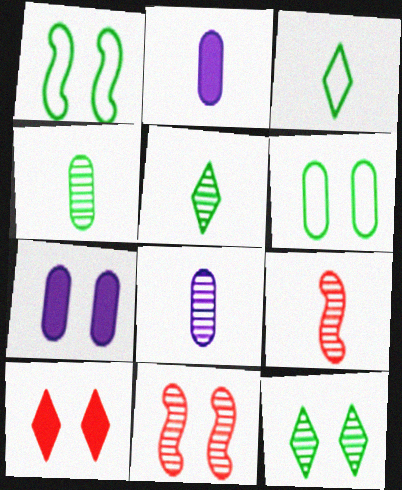[[2, 3, 9], 
[5, 8, 9]]